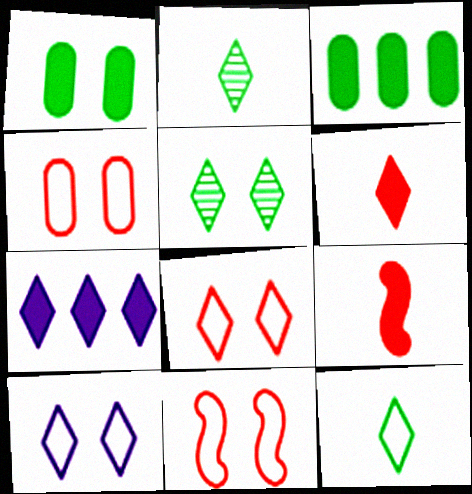[[1, 7, 9], 
[2, 7, 8], 
[4, 8, 11]]